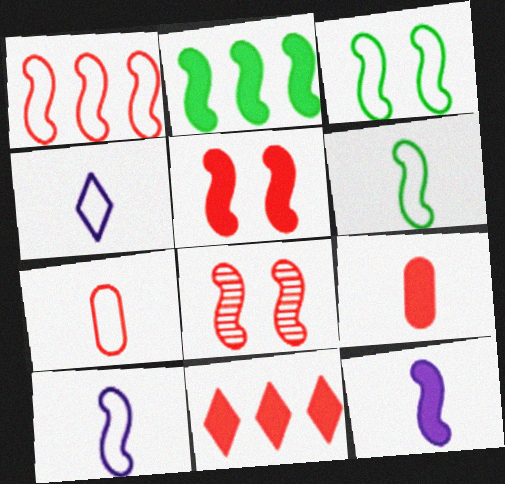[[1, 3, 10], 
[2, 5, 12], 
[2, 8, 10], 
[4, 6, 7], 
[5, 9, 11], 
[7, 8, 11]]